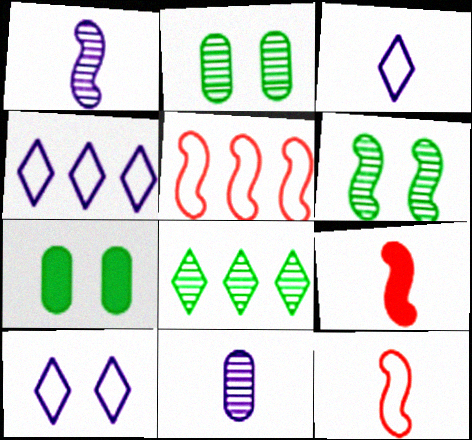[[2, 4, 9], 
[3, 4, 10]]